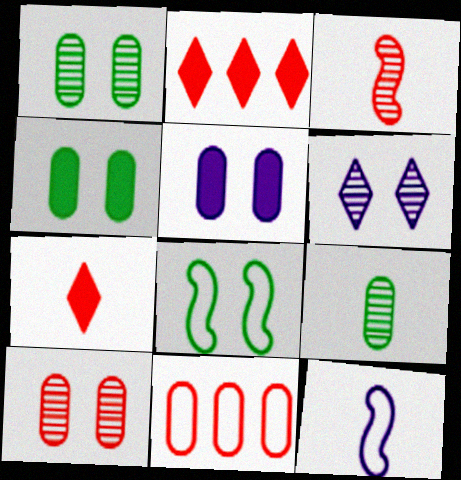[[1, 2, 12], 
[5, 9, 11], 
[7, 9, 12]]